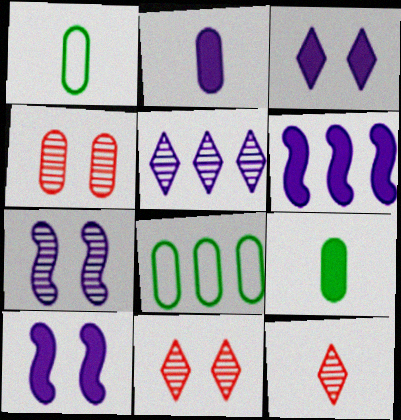[[1, 6, 11], 
[2, 3, 6], 
[2, 4, 8], 
[8, 10, 12]]